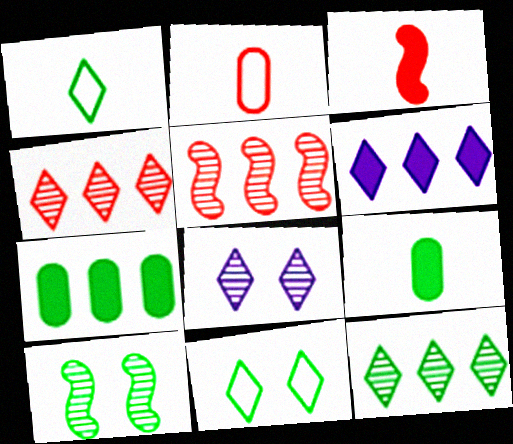[[1, 7, 10], 
[2, 6, 10]]